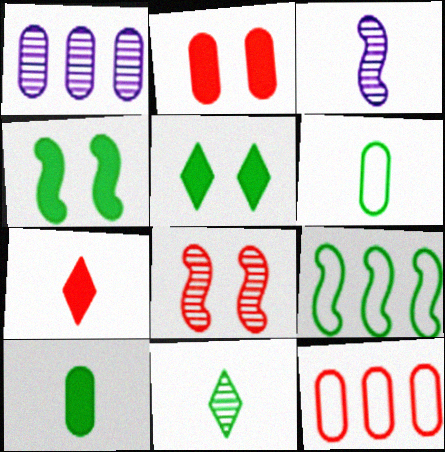[[1, 2, 6], 
[1, 8, 11], 
[3, 5, 12], 
[3, 6, 7], 
[7, 8, 12]]